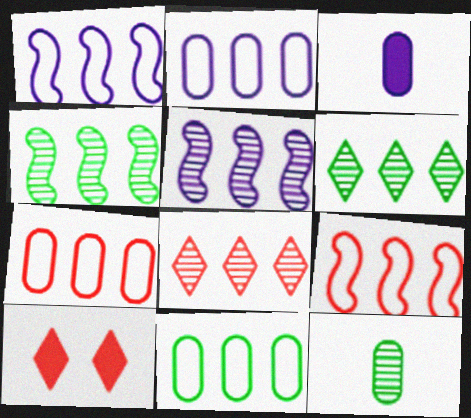[[1, 10, 12], 
[2, 7, 11]]